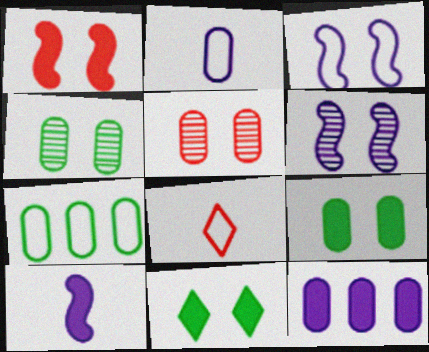[[3, 5, 11], 
[3, 7, 8]]